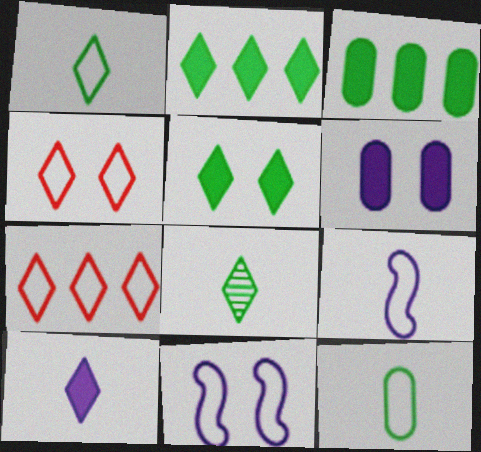[[7, 11, 12]]